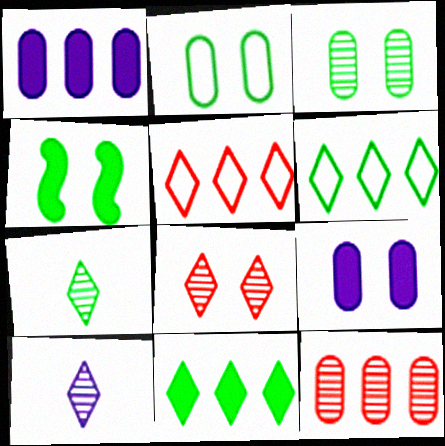[]